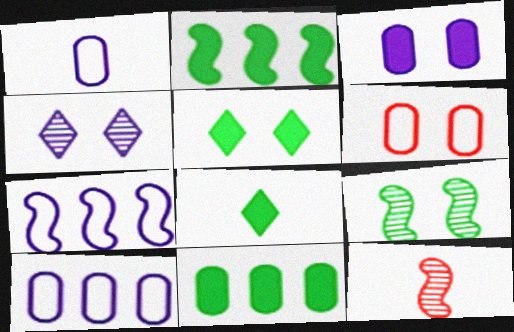[[1, 8, 12], 
[5, 10, 12]]